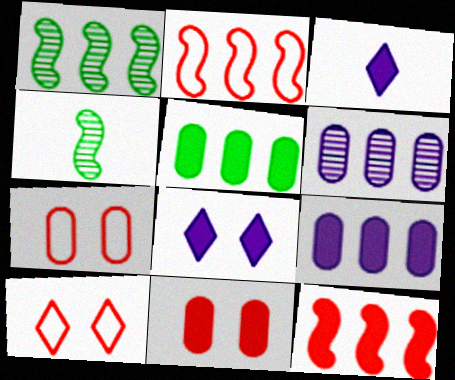[[1, 3, 7], 
[4, 9, 10]]